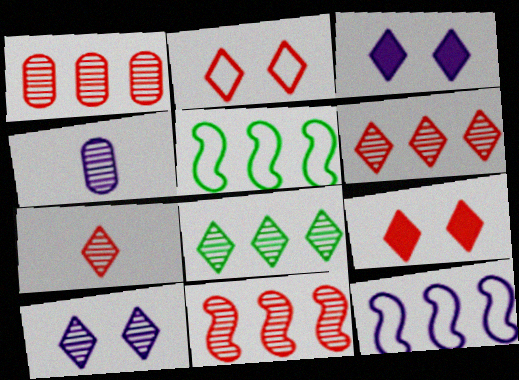[[1, 6, 11], 
[3, 4, 12], 
[4, 5, 9], 
[7, 8, 10]]